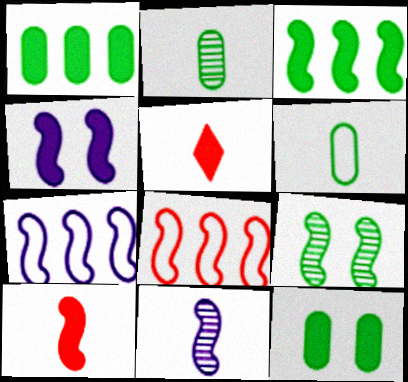[[1, 4, 5], 
[3, 4, 10], 
[4, 7, 11], 
[5, 6, 11], 
[7, 9, 10]]